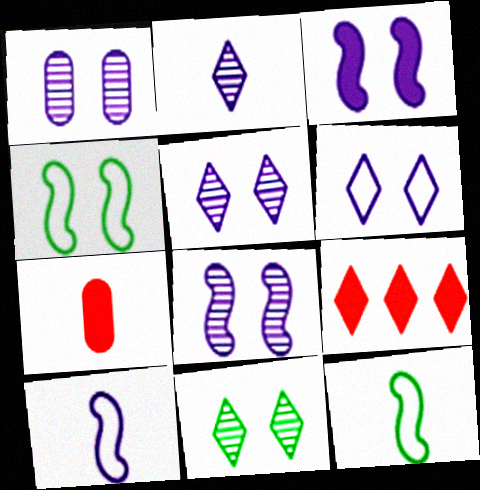[[1, 3, 6], 
[1, 5, 8], 
[1, 9, 12], 
[2, 7, 12]]